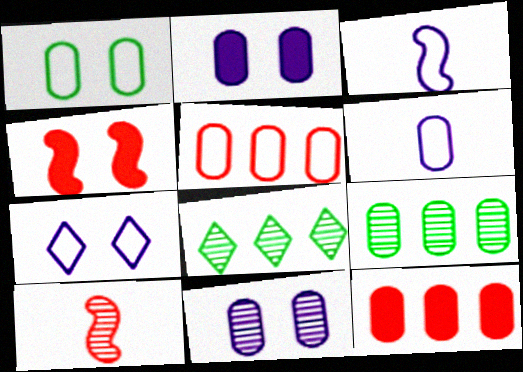[[1, 5, 6], 
[4, 6, 8], 
[8, 10, 11]]